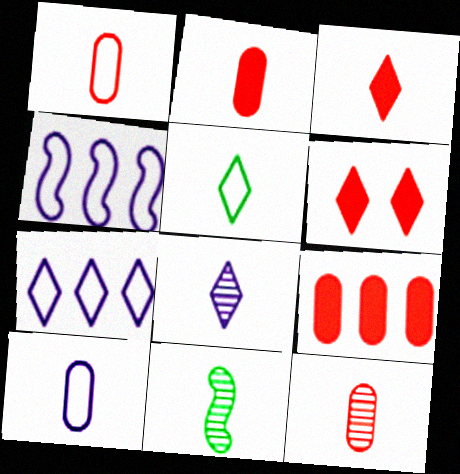[[1, 2, 12], 
[3, 5, 8], 
[3, 10, 11], 
[8, 11, 12]]